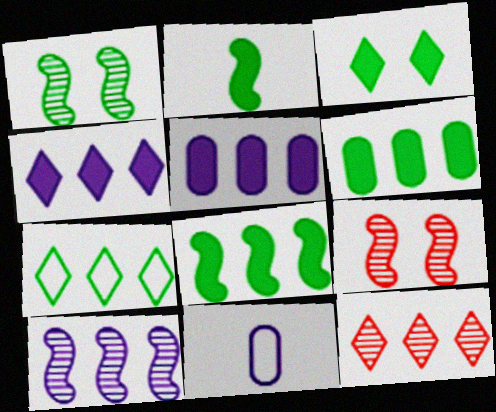[[2, 3, 6], 
[4, 7, 12]]